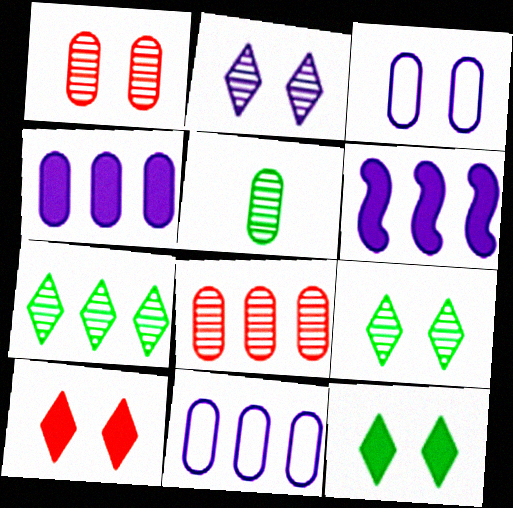[]